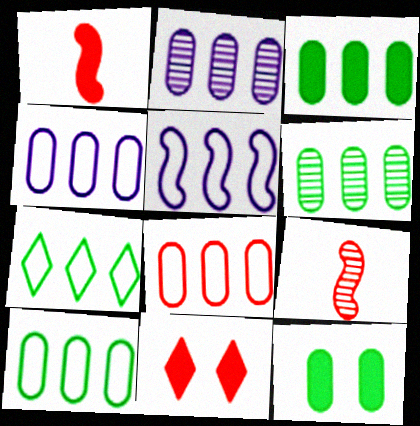[[2, 3, 8], 
[3, 6, 10], 
[4, 8, 10], 
[5, 7, 8], 
[8, 9, 11]]